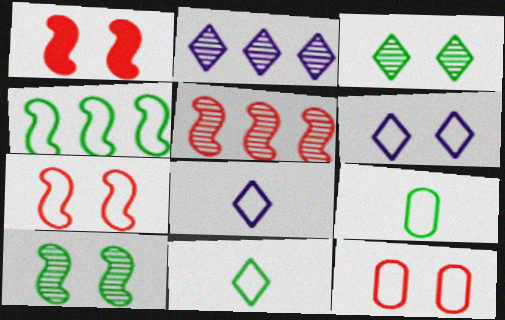[[1, 2, 9], 
[4, 8, 12]]